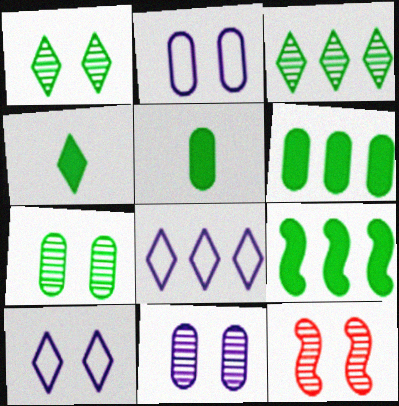[[1, 11, 12], 
[5, 8, 12]]